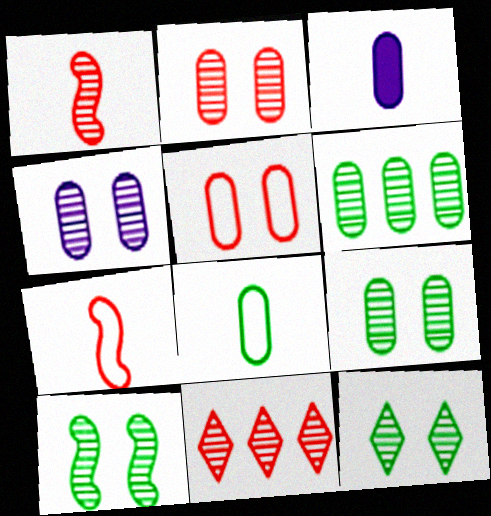[[1, 2, 11], 
[2, 4, 9], 
[3, 5, 6], 
[9, 10, 12]]